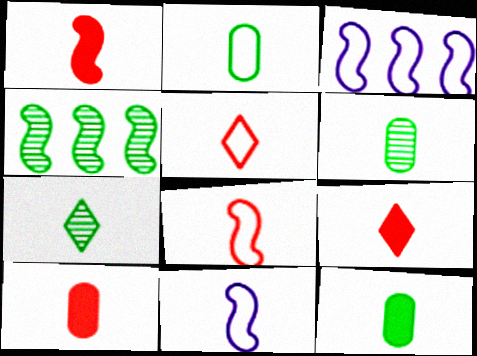[[1, 9, 10], 
[2, 5, 11], 
[2, 6, 12], 
[6, 9, 11], 
[7, 10, 11]]